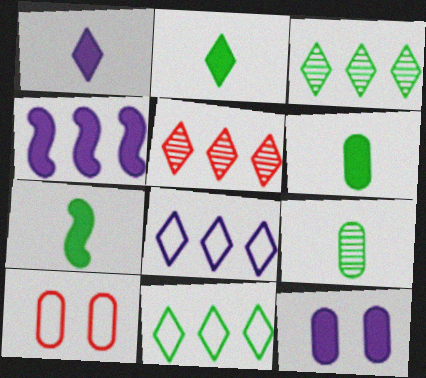[[1, 4, 12], 
[2, 6, 7]]